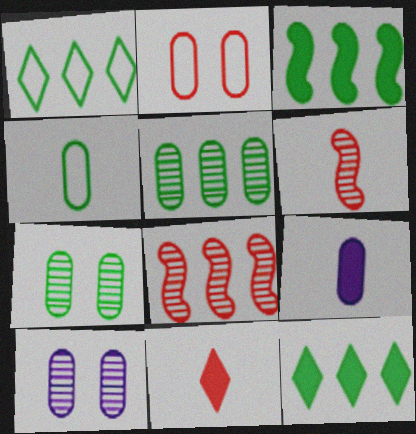[[1, 3, 5], 
[2, 5, 9], 
[2, 8, 11]]